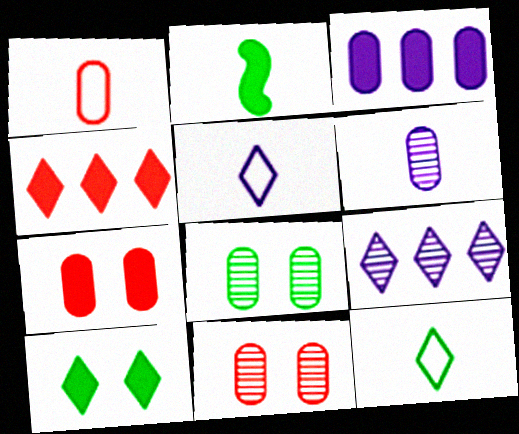[[1, 3, 8]]